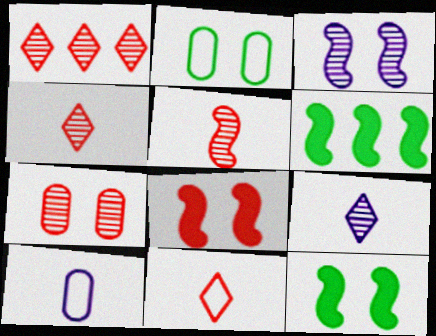[[1, 5, 7], 
[1, 10, 12]]